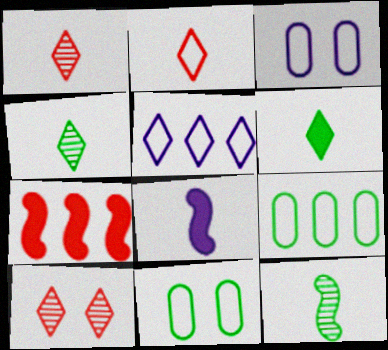[[3, 4, 7], 
[5, 6, 10], 
[8, 9, 10]]